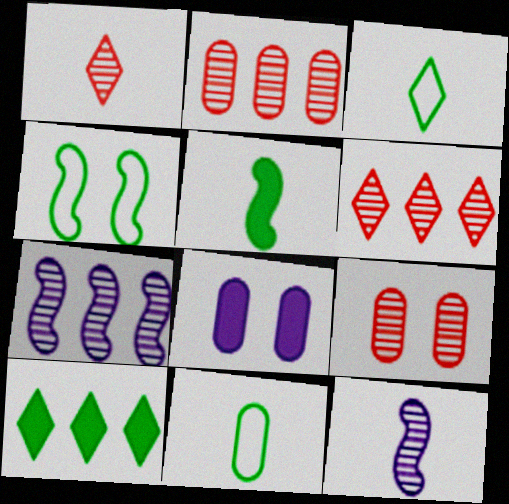[[2, 8, 11]]